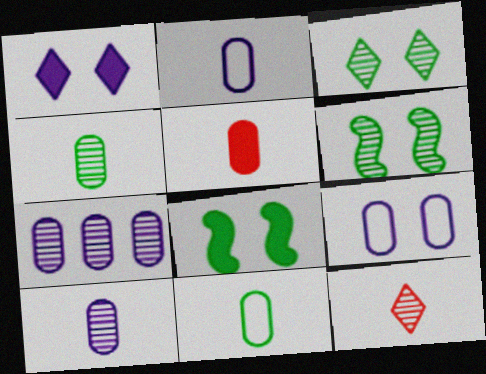[[2, 4, 5], 
[5, 10, 11], 
[6, 7, 12]]